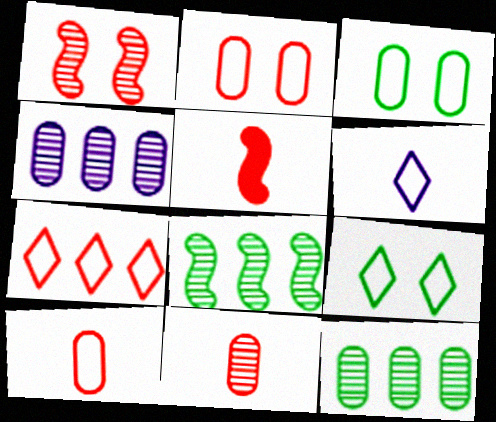[[4, 5, 9], 
[6, 7, 9]]